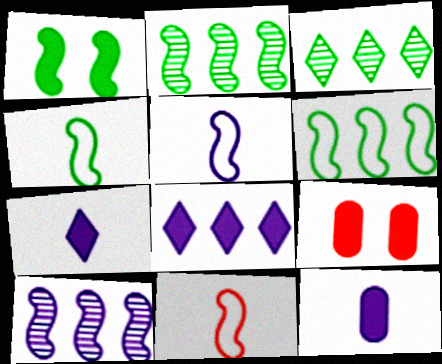[[1, 2, 4], 
[1, 10, 11], 
[3, 5, 9], 
[4, 5, 11]]